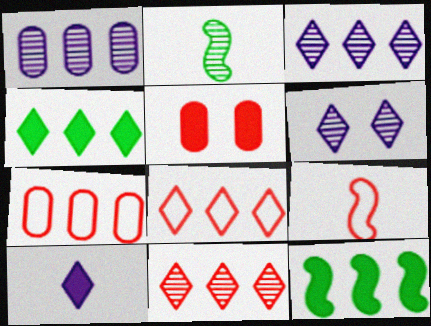[[1, 8, 12], 
[3, 4, 8], 
[3, 7, 12], 
[5, 9, 11], 
[5, 10, 12]]